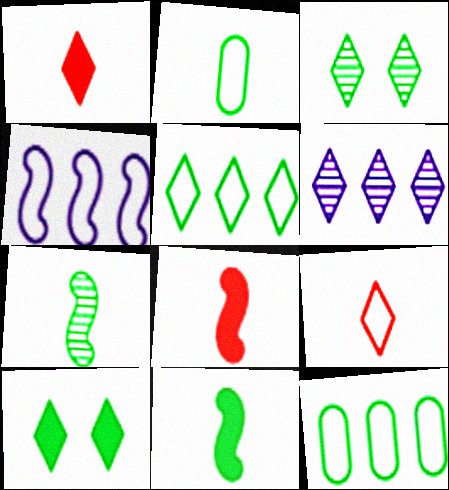[[3, 11, 12], 
[6, 9, 10], 
[7, 10, 12]]